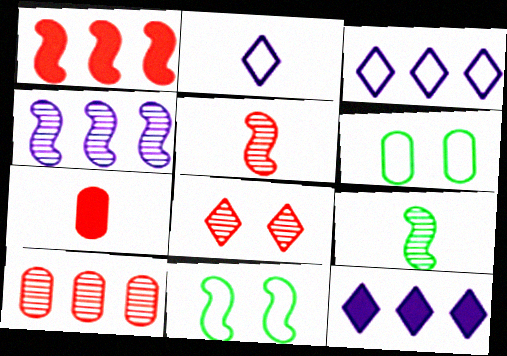[[2, 7, 9], 
[5, 6, 12], 
[5, 8, 10]]